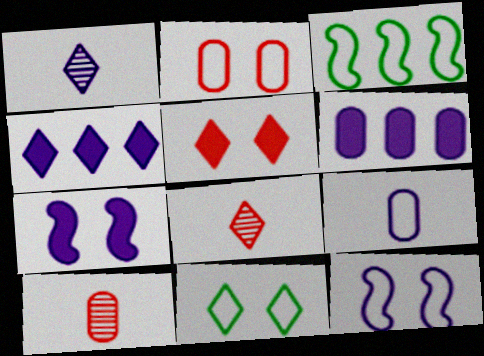[[1, 6, 12], 
[2, 11, 12], 
[4, 8, 11]]